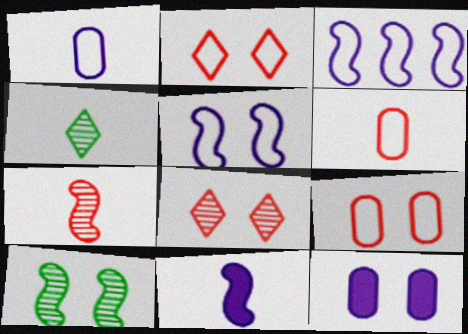[[2, 10, 12], 
[4, 6, 11]]